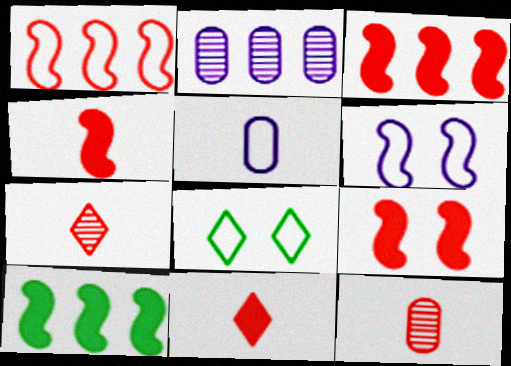[[1, 5, 8], 
[2, 4, 8], 
[3, 4, 9]]